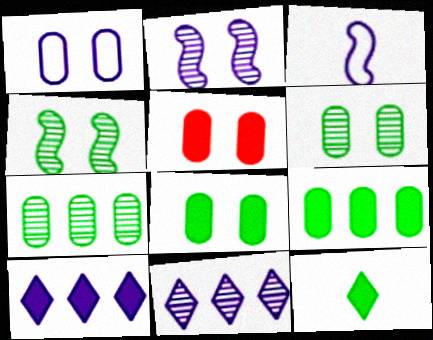[[1, 5, 6]]